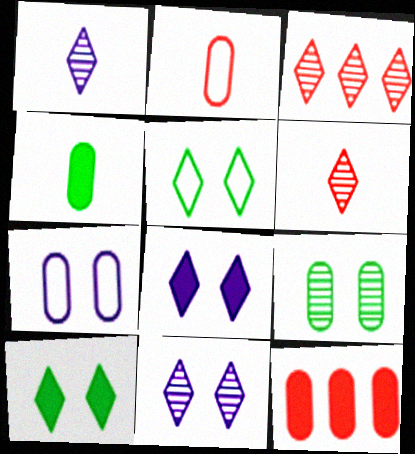[]